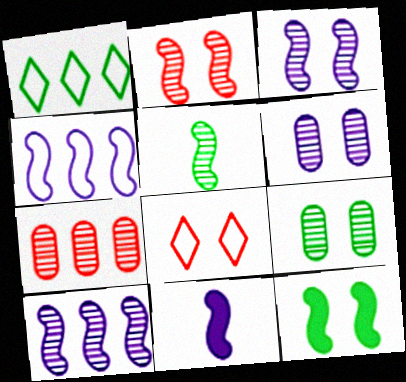[[2, 5, 10], 
[3, 4, 11], 
[6, 8, 12]]